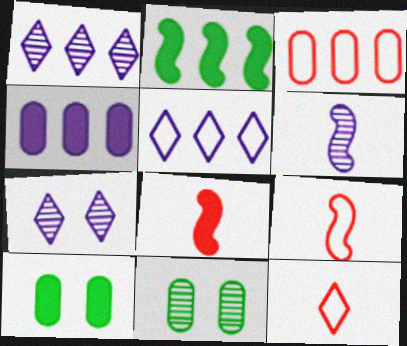[[1, 2, 3], 
[1, 9, 10], 
[5, 8, 11]]